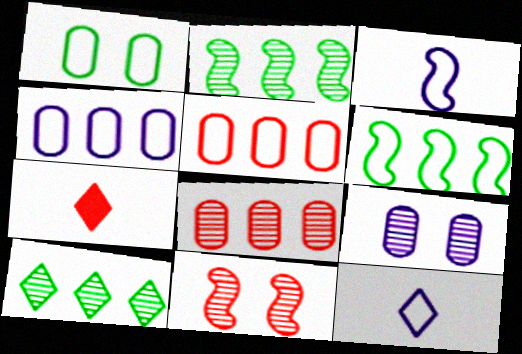[[5, 7, 11], 
[6, 7, 9]]